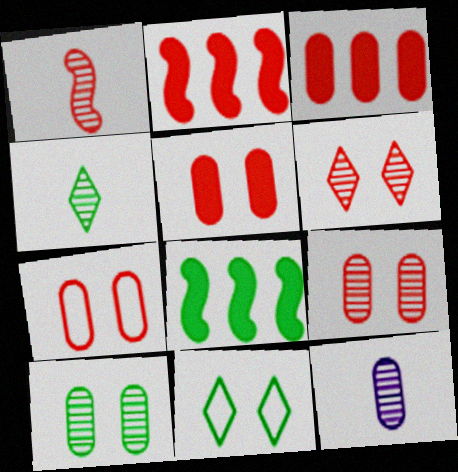[[1, 4, 12], 
[2, 11, 12], 
[5, 7, 9]]